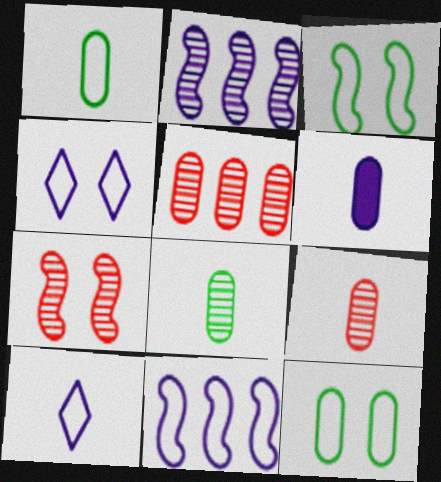[[1, 6, 9], 
[2, 4, 6], 
[5, 6, 12]]